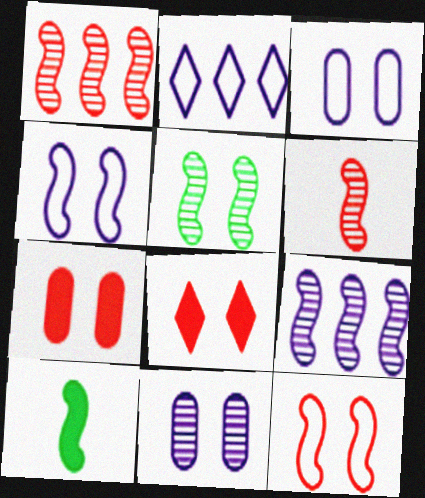[[1, 4, 10], 
[3, 5, 8], 
[5, 6, 9], 
[9, 10, 12]]